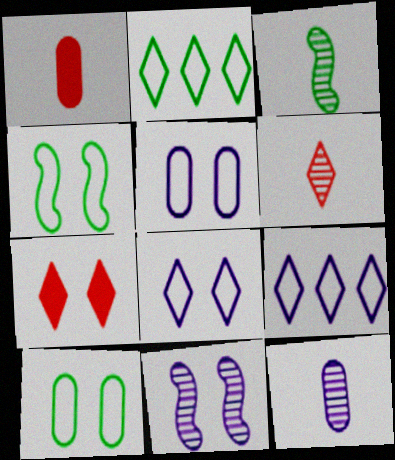[[1, 2, 11], 
[3, 6, 12], 
[7, 10, 11]]